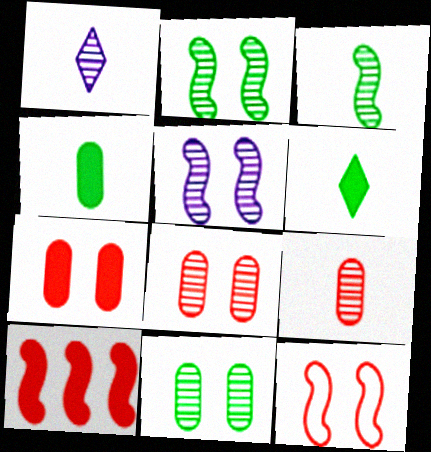[[1, 3, 9]]